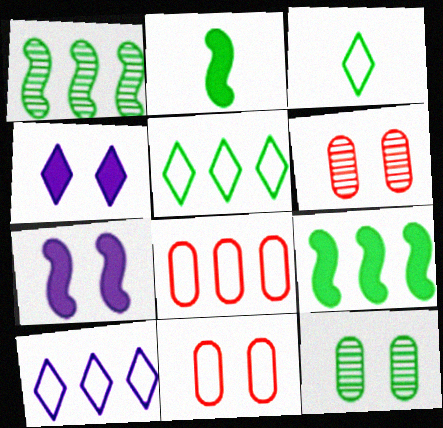[[2, 5, 12], 
[2, 6, 10], 
[3, 9, 12]]